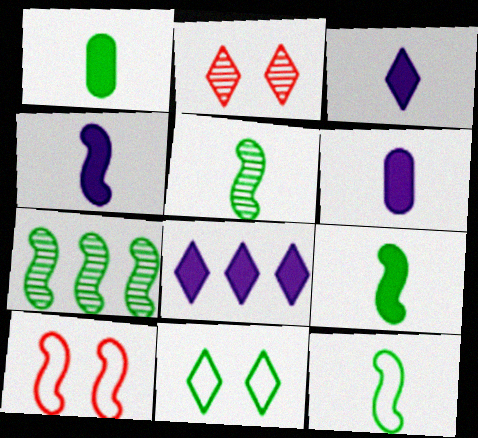[[1, 7, 11], 
[3, 4, 6], 
[4, 7, 10], 
[5, 9, 12]]